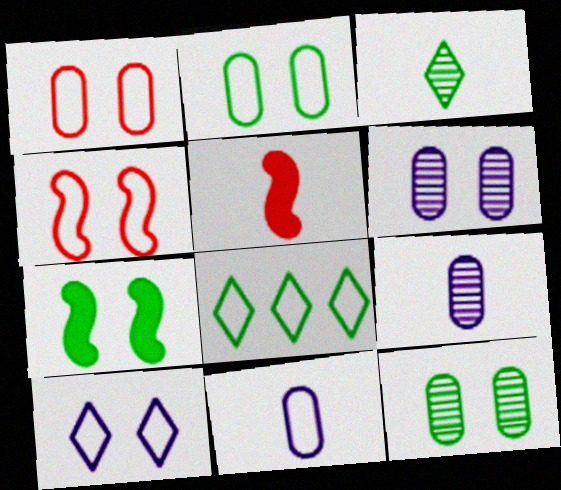[[2, 4, 10], 
[3, 5, 11], 
[4, 8, 11], 
[5, 6, 8]]